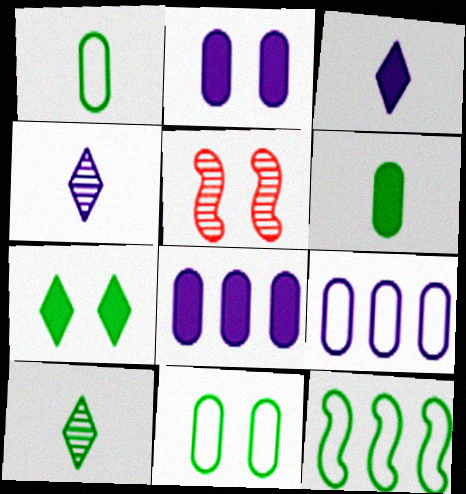[]